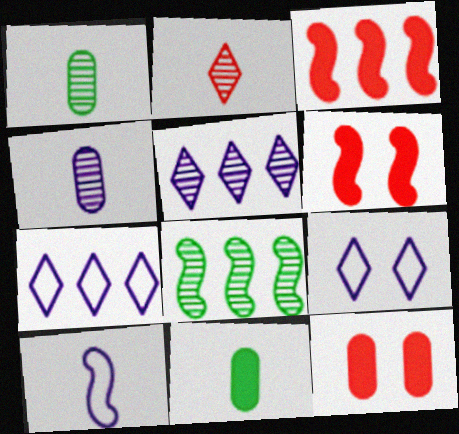[[1, 3, 9], 
[1, 6, 7], 
[2, 10, 11], 
[6, 8, 10]]